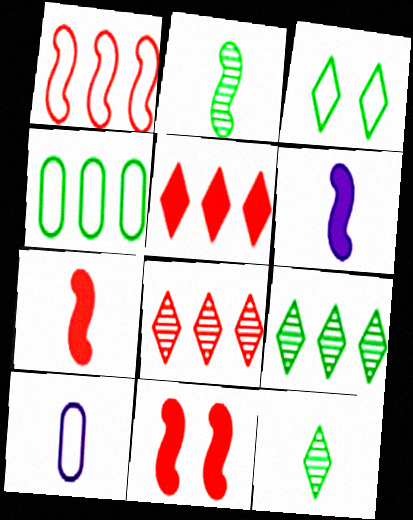[[1, 3, 10], 
[7, 10, 12], 
[9, 10, 11]]